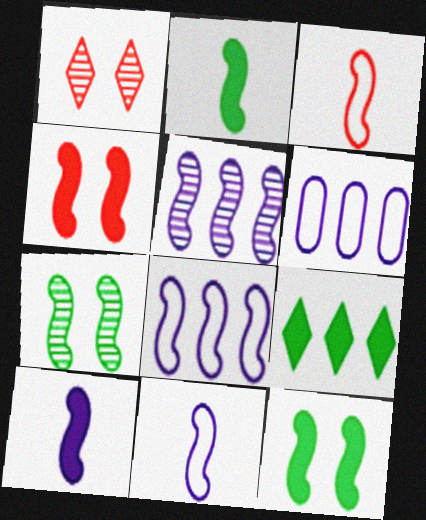[[1, 2, 6], 
[3, 5, 12]]